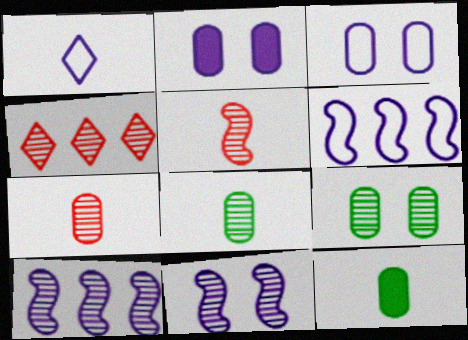[[1, 2, 10], 
[1, 3, 6], 
[1, 5, 12], 
[4, 8, 11]]